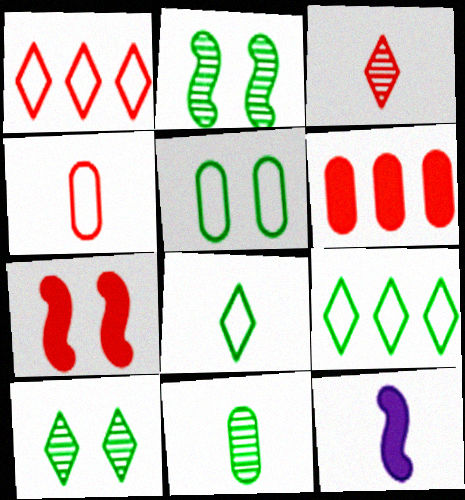[]